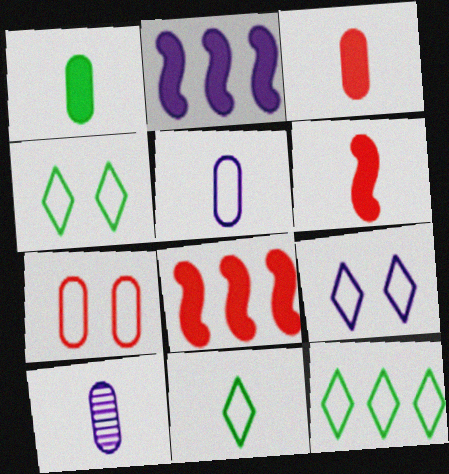[[2, 9, 10], 
[4, 8, 10], 
[4, 11, 12], 
[6, 10, 11]]